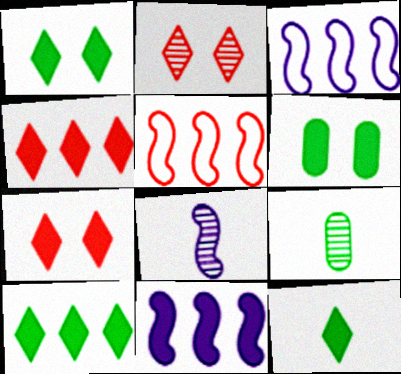[[1, 10, 12], 
[3, 7, 9]]